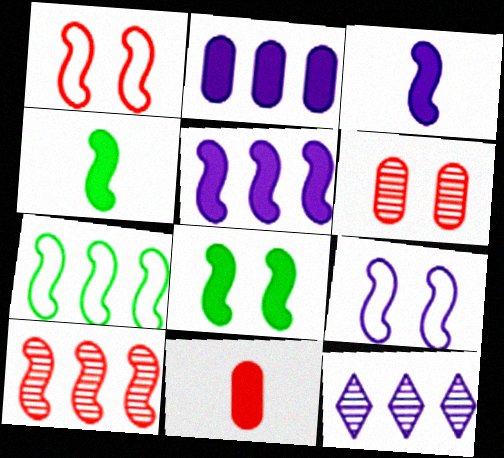[[4, 9, 10], 
[5, 7, 10]]